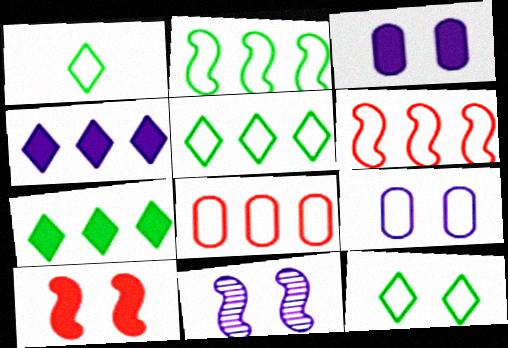[[1, 5, 12], 
[1, 6, 9]]